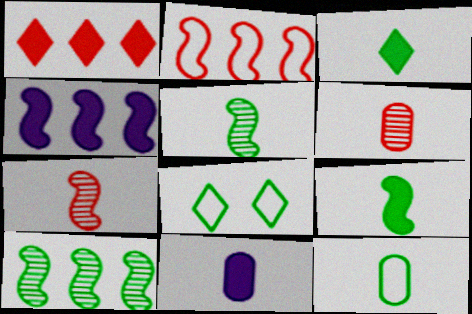[[2, 4, 10], 
[3, 5, 12], 
[4, 6, 8], 
[6, 11, 12]]